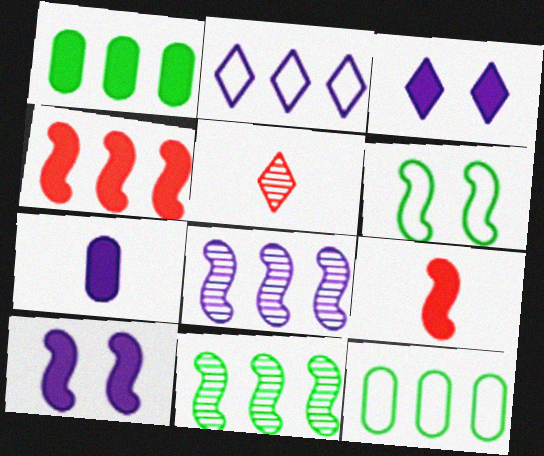[[1, 3, 9], 
[5, 10, 12], 
[6, 8, 9]]